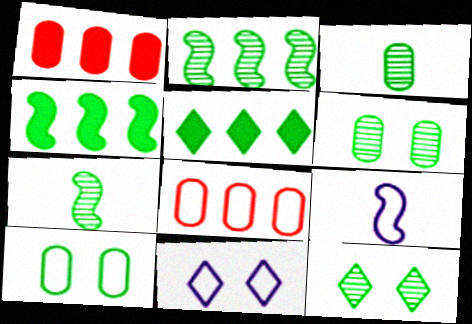[[1, 7, 11], 
[1, 9, 12], 
[2, 3, 12], 
[5, 7, 10]]